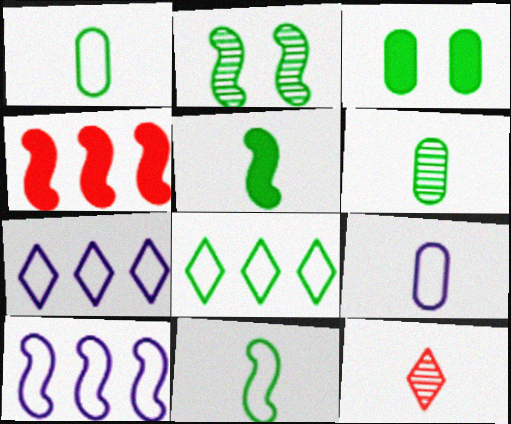[[3, 10, 12], 
[5, 9, 12]]